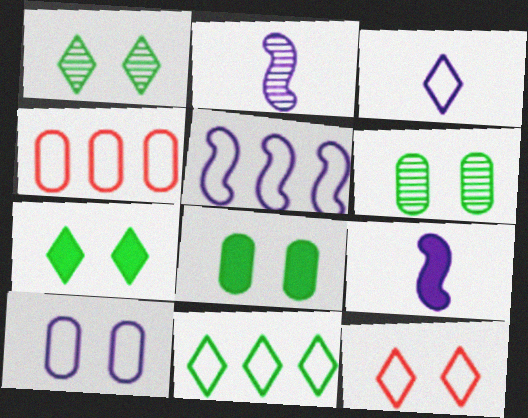[[1, 4, 9], 
[2, 4, 7], 
[3, 5, 10], 
[3, 11, 12], 
[4, 5, 11]]